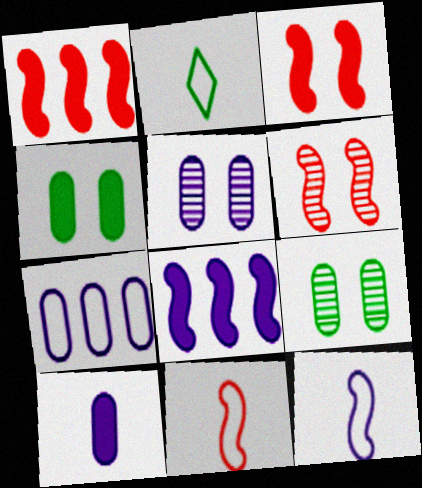[[1, 2, 5], 
[1, 6, 11], 
[5, 7, 10]]